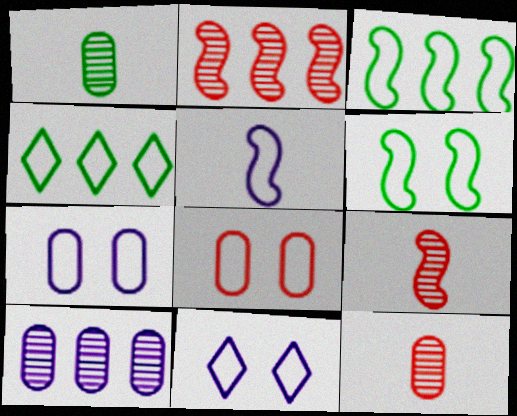[[4, 5, 8], 
[6, 8, 11]]